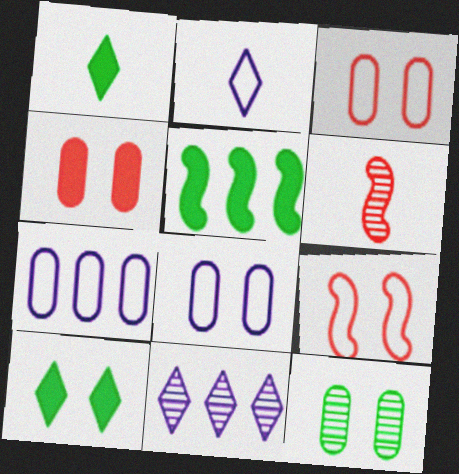[[4, 8, 12], 
[6, 7, 10], 
[6, 11, 12]]